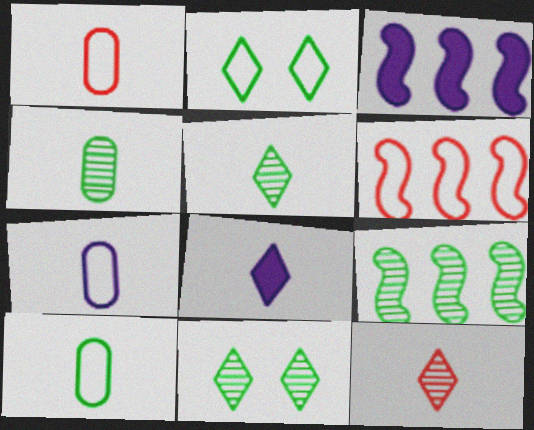[[1, 3, 11], 
[1, 7, 10], 
[2, 6, 7], 
[3, 6, 9], 
[4, 9, 11]]